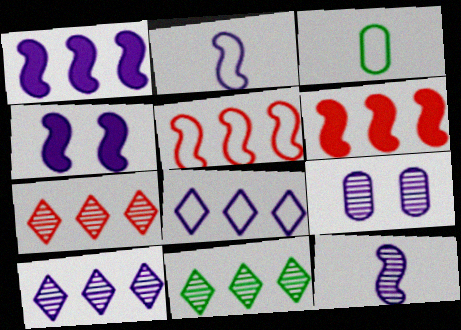[[3, 4, 7], 
[7, 10, 11], 
[9, 10, 12]]